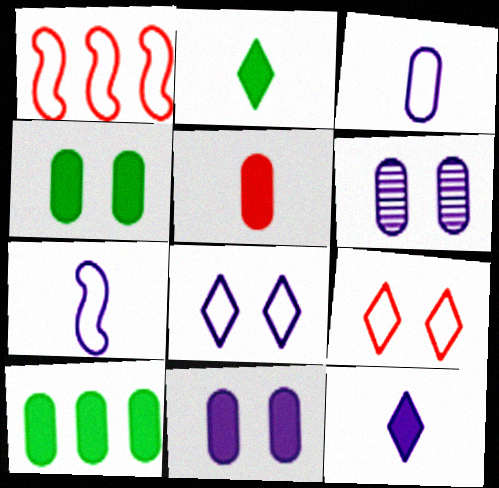[[1, 2, 6], 
[5, 10, 11]]